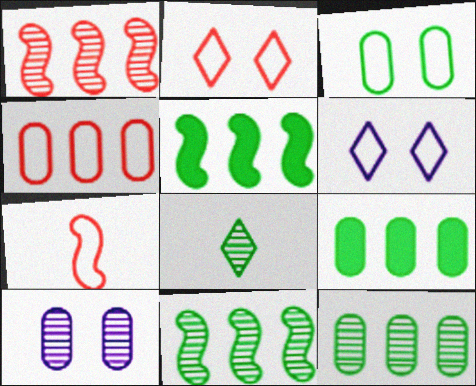[[1, 8, 10], 
[2, 4, 7], 
[3, 5, 8]]